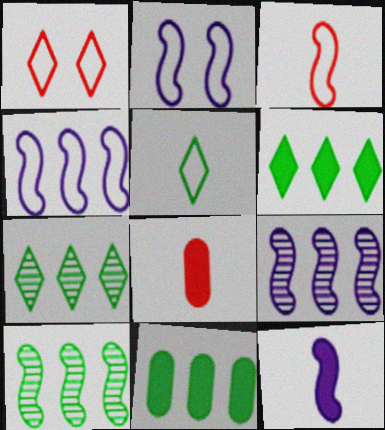[[2, 7, 8], 
[2, 9, 12]]